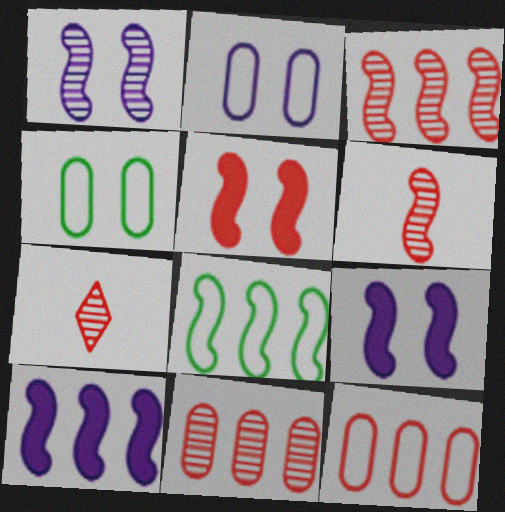[[3, 8, 10], 
[4, 7, 10], 
[5, 7, 12], 
[6, 8, 9]]